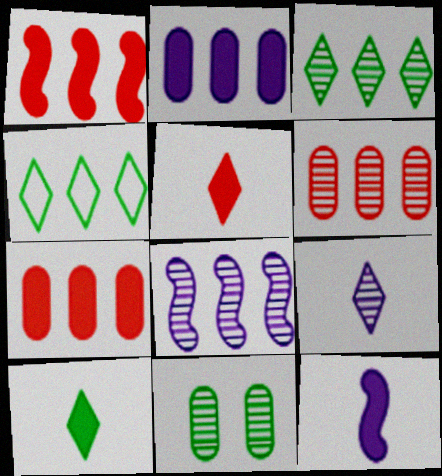[[3, 6, 8], 
[4, 7, 8]]